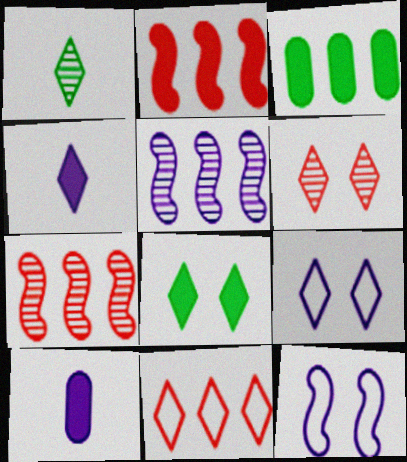[[2, 8, 10], 
[3, 5, 11], 
[5, 9, 10], 
[6, 8, 9]]